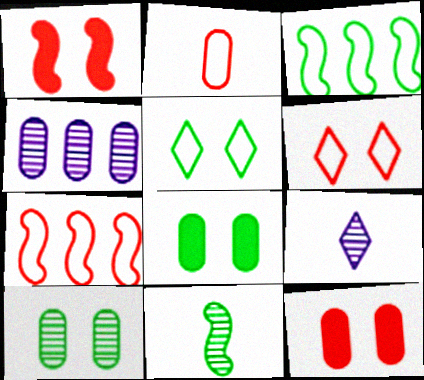[[2, 4, 8], 
[2, 6, 7], 
[3, 9, 12], 
[7, 8, 9]]